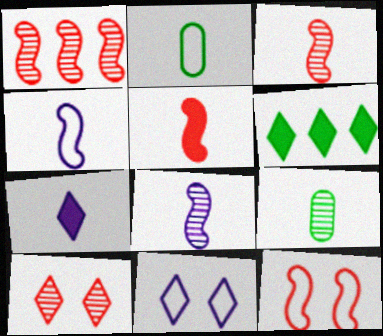[[1, 5, 12], 
[2, 3, 7]]